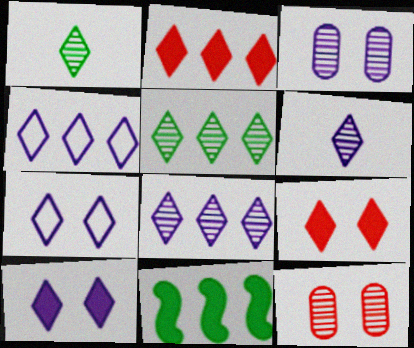[[1, 2, 7], 
[1, 4, 9], 
[2, 4, 5], 
[4, 6, 10]]